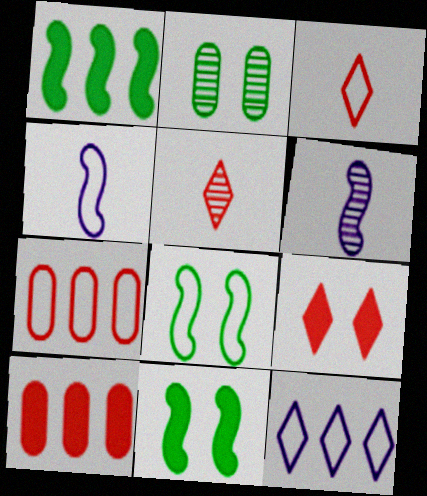[]